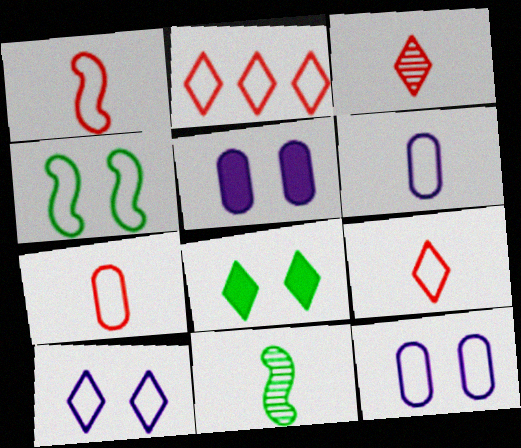[[1, 7, 9], 
[2, 4, 6], 
[2, 5, 11]]